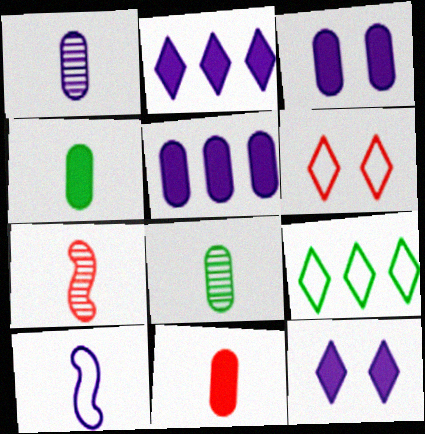[[3, 7, 9]]